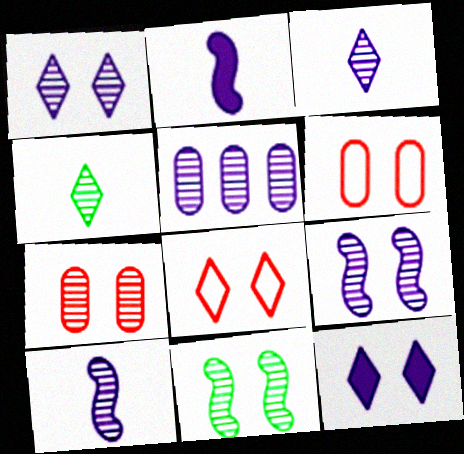[[1, 5, 10], 
[1, 7, 11], 
[3, 5, 9], 
[6, 11, 12]]